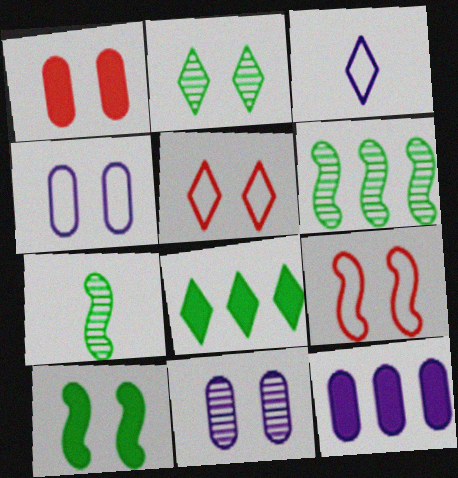[[1, 3, 6], 
[5, 7, 12], 
[5, 10, 11]]